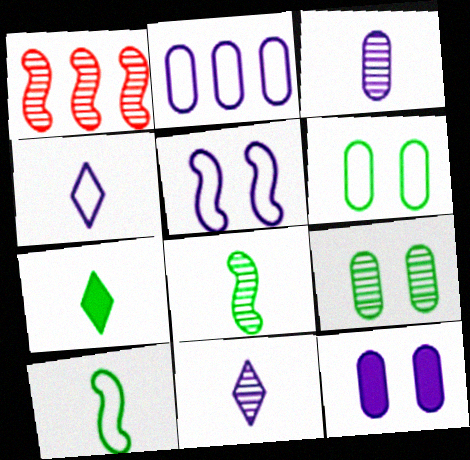[[1, 9, 11], 
[2, 3, 12], 
[2, 4, 5]]